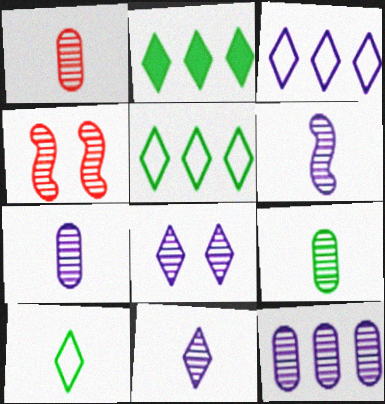[[1, 7, 9], 
[6, 7, 11], 
[6, 8, 12]]